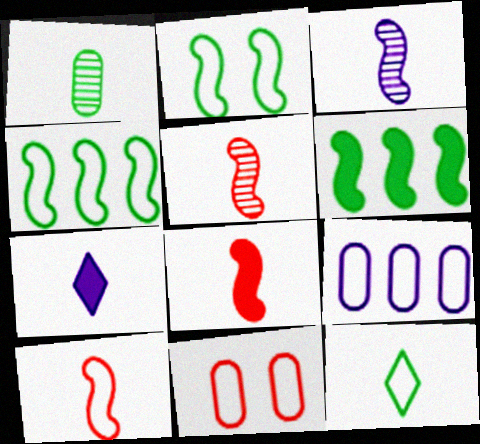[[1, 7, 10], 
[5, 8, 10]]